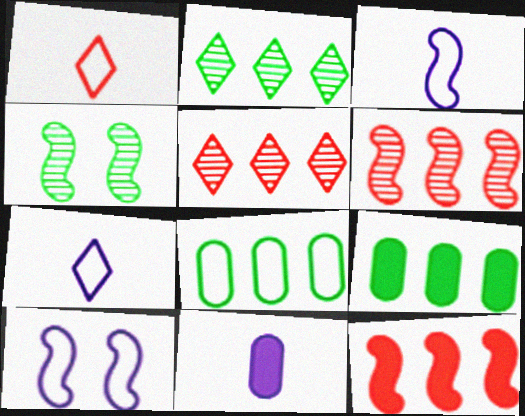[[1, 8, 10], 
[3, 4, 12]]